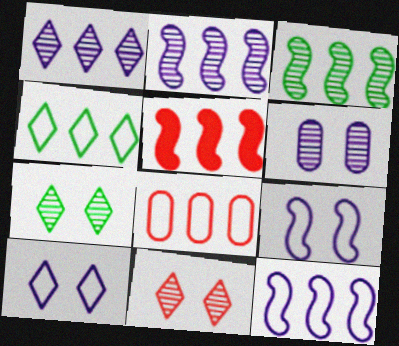[[3, 5, 12], 
[4, 8, 12]]